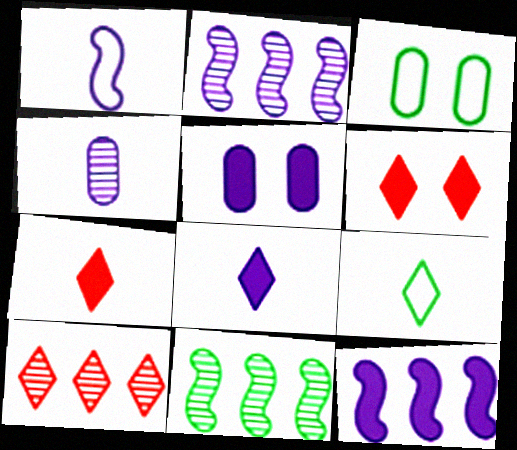[[1, 4, 8], 
[2, 3, 7], 
[5, 8, 12]]